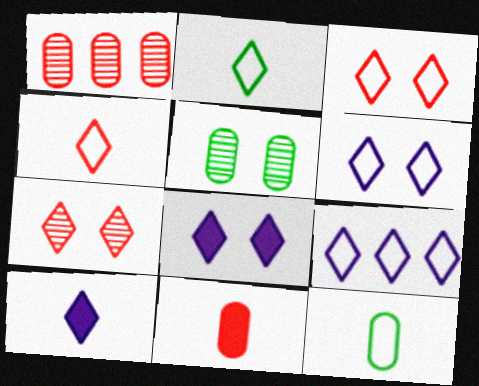[[2, 3, 9]]